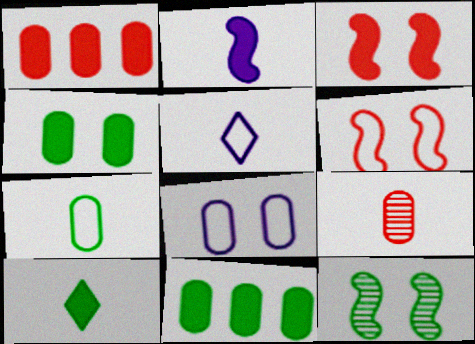[[1, 5, 12], 
[8, 9, 11]]